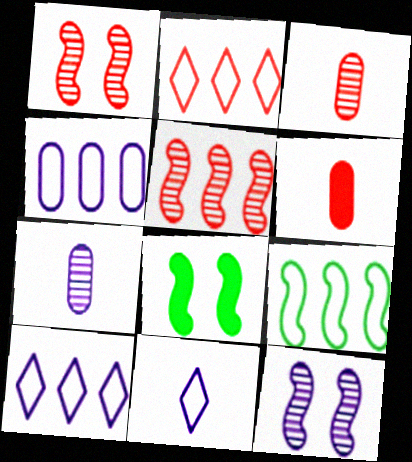[[1, 2, 6], 
[2, 4, 9], 
[2, 7, 8], 
[3, 8, 10]]